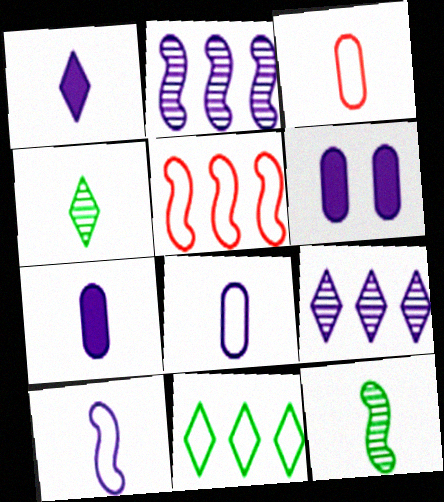[[1, 3, 12], 
[4, 5, 6], 
[6, 9, 10]]